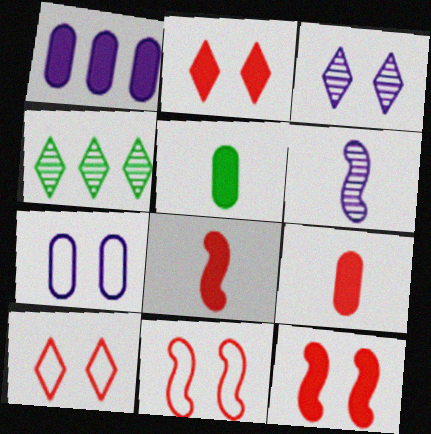[[4, 7, 8]]